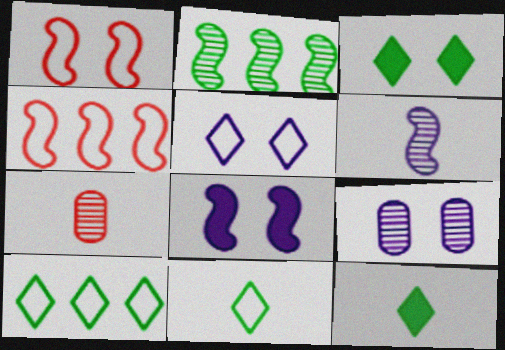[[1, 3, 9], 
[4, 9, 12], 
[5, 8, 9], 
[7, 8, 10]]